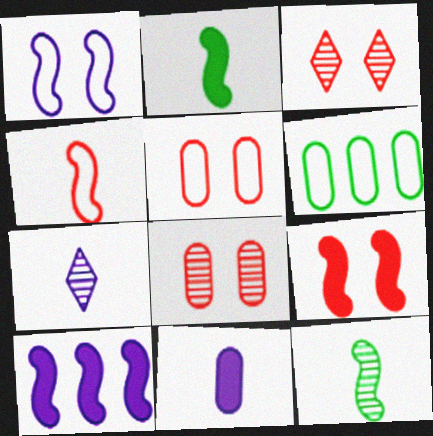[[2, 9, 10], 
[3, 5, 9], 
[6, 7, 9], 
[6, 8, 11]]